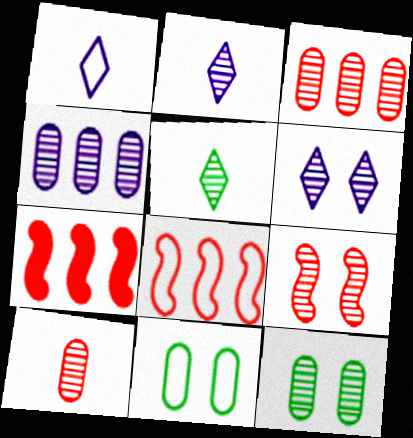[[1, 7, 12], 
[1, 8, 11], 
[2, 7, 11], 
[4, 5, 9], 
[4, 10, 12], 
[6, 9, 12]]